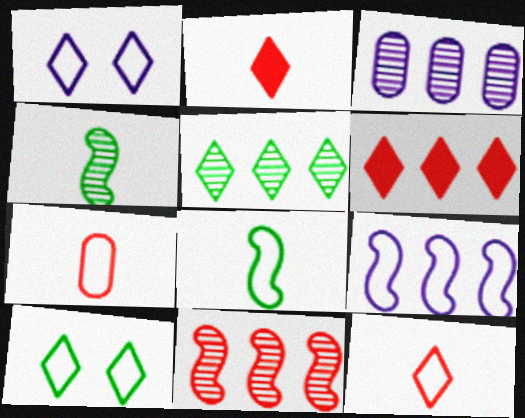[[1, 2, 5], 
[3, 5, 11], 
[7, 9, 10]]